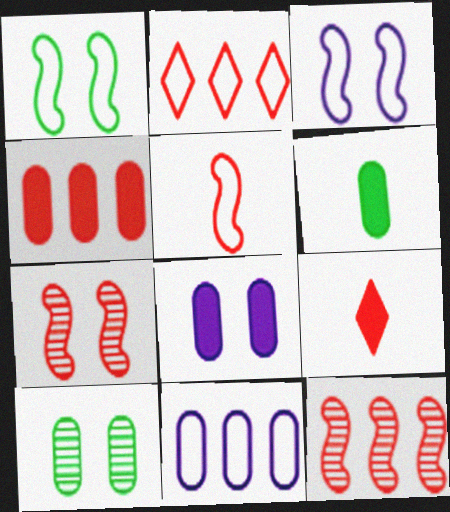[[2, 4, 12], 
[4, 6, 8]]